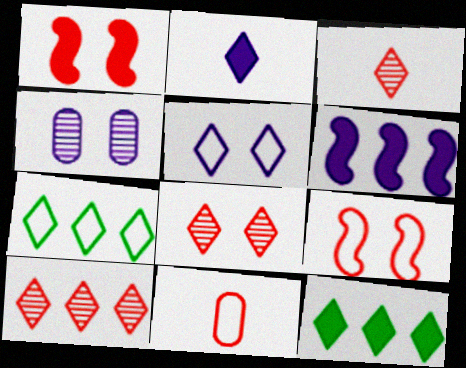[[1, 10, 11], 
[2, 7, 8], 
[3, 5, 12], 
[3, 8, 10]]